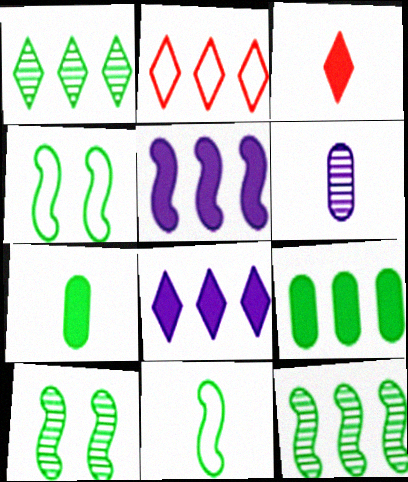[[1, 2, 8], 
[1, 4, 7], 
[3, 6, 11]]